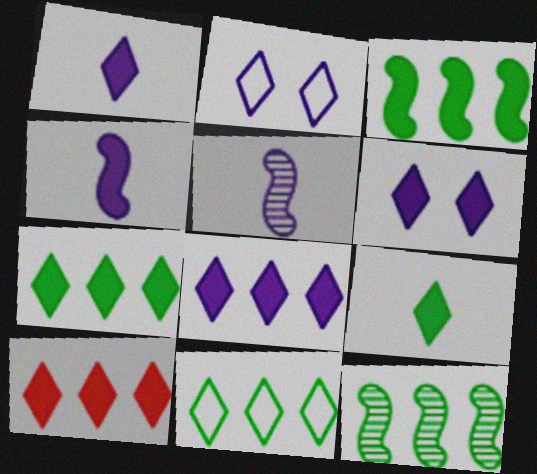[[1, 6, 8], 
[6, 9, 10], 
[7, 8, 10]]